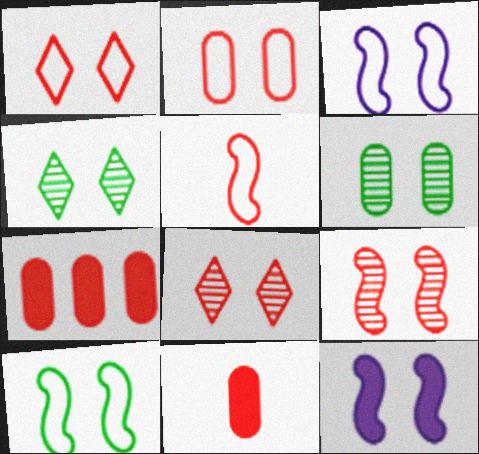[[1, 6, 12], 
[2, 4, 12], 
[5, 7, 8], 
[9, 10, 12]]